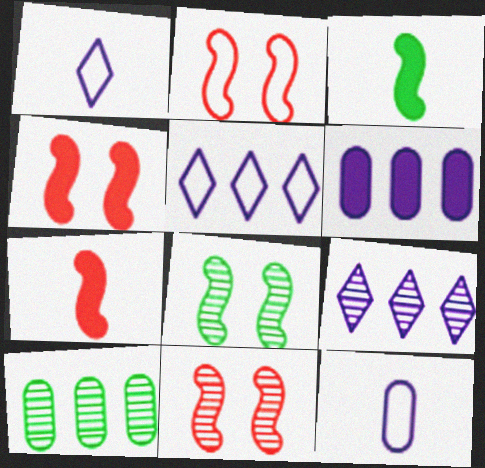[[1, 4, 10], 
[2, 4, 11]]